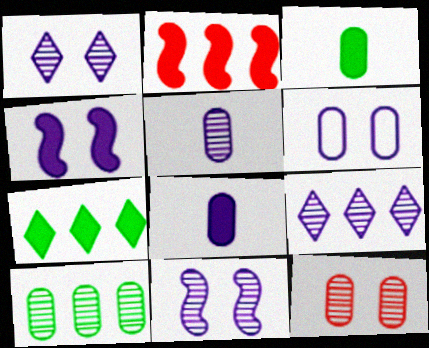[[1, 4, 6], 
[5, 9, 11], 
[5, 10, 12]]